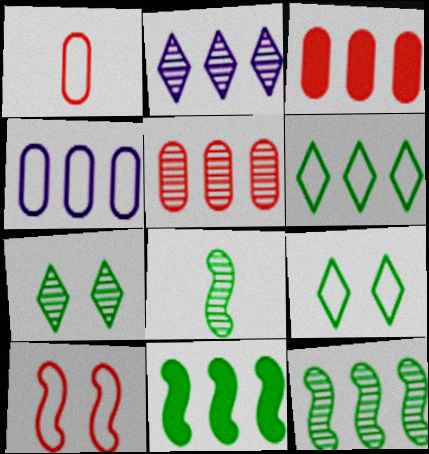[[2, 5, 12]]